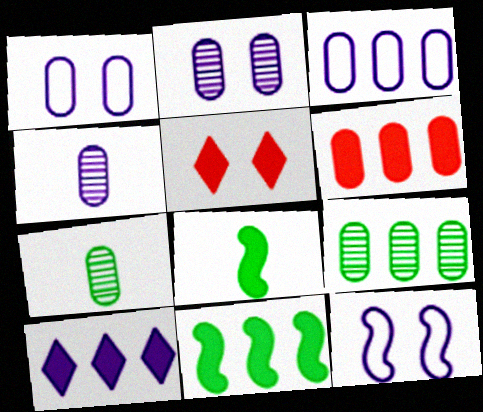[[1, 6, 7], 
[3, 6, 9], 
[4, 10, 12], 
[6, 10, 11]]